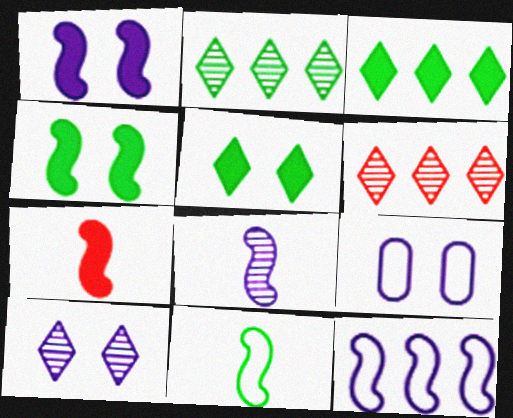[[1, 8, 12], 
[1, 9, 10], 
[2, 7, 9], 
[7, 8, 11]]